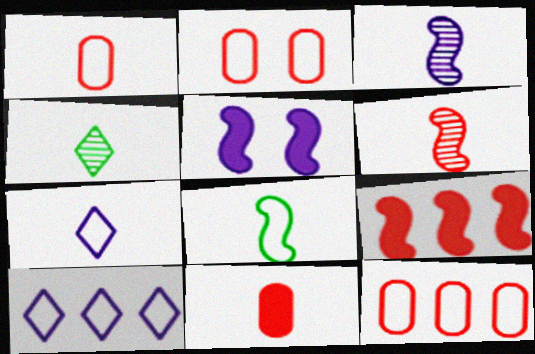[[1, 2, 12], 
[1, 7, 8], 
[2, 8, 10], 
[4, 5, 12]]